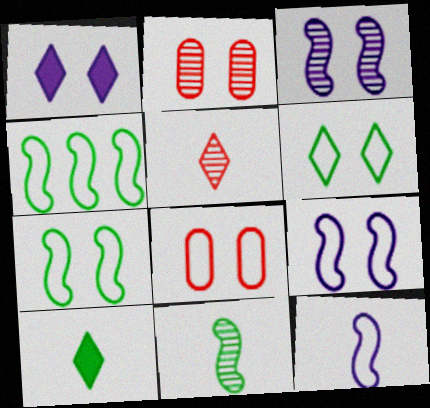[[1, 2, 7], 
[6, 8, 9]]